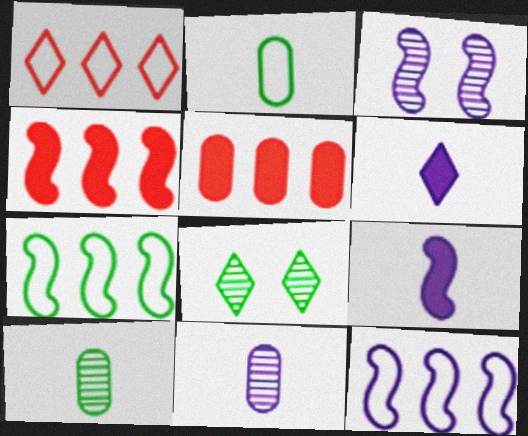[[1, 6, 8], 
[3, 9, 12]]